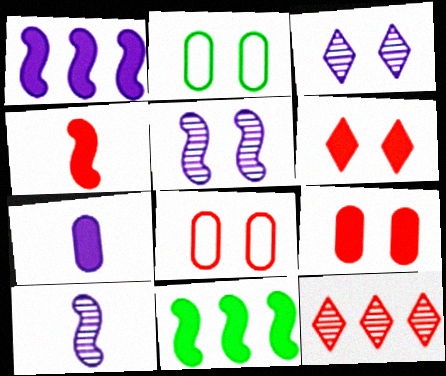[[2, 5, 6], 
[4, 8, 12], 
[6, 7, 11]]